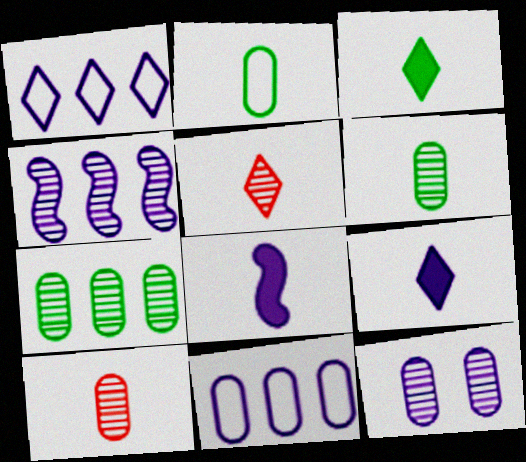[[1, 8, 12], 
[2, 5, 8], 
[7, 10, 12]]